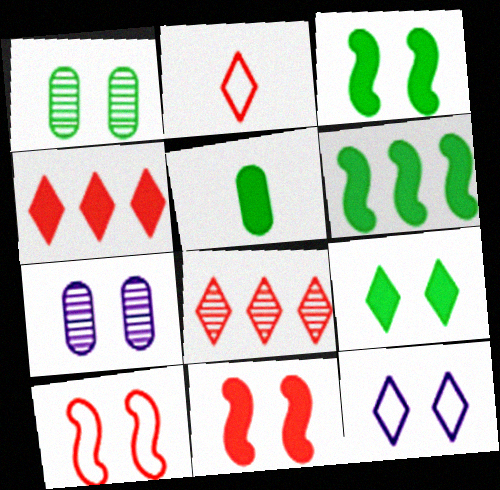[[1, 11, 12], 
[2, 6, 7], 
[5, 6, 9], 
[7, 9, 10]]